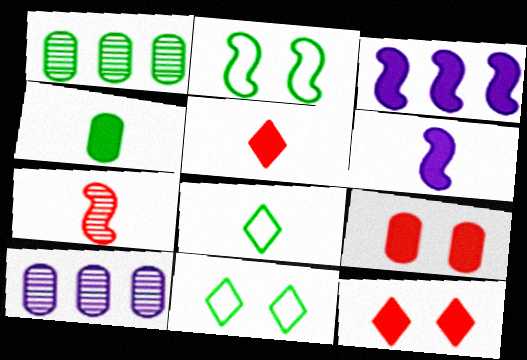[[2, 3, 7], 
[2, 5, 10], 
[3, 4, 12], 
[4, 5, 6]]